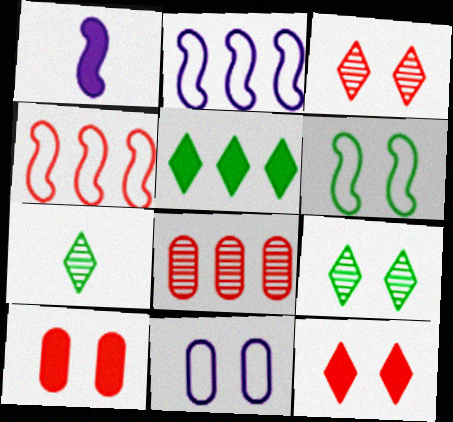[[1, 5, 10], 
[2, 5, 8], 
[2, 7, 10]]